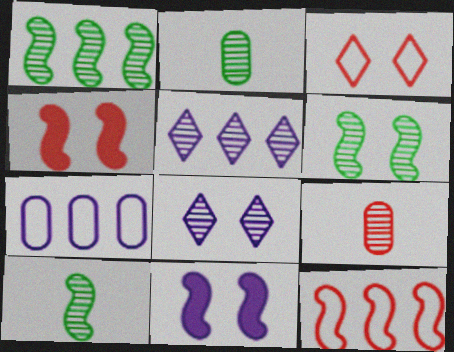[[1, 6, 10], 
[1, 8, 9], 
[5, 6, 9], 
[10, 11, 12]]